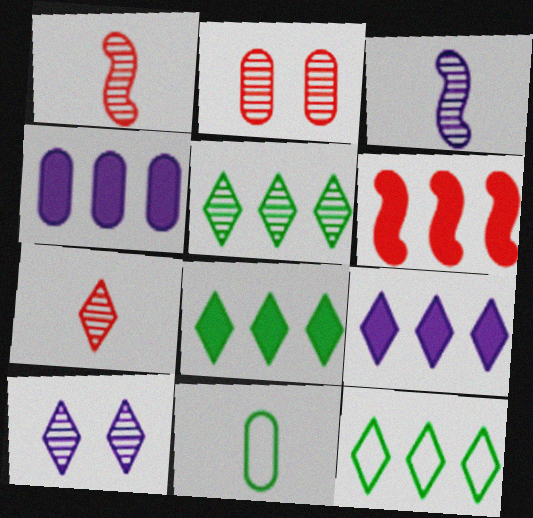[[2, 3, 5], 
[2, 4, 11], 
[4, 6, 8], 
[5, 7, 10], 
[5, 8, 12], 
[6, 10, 11]]